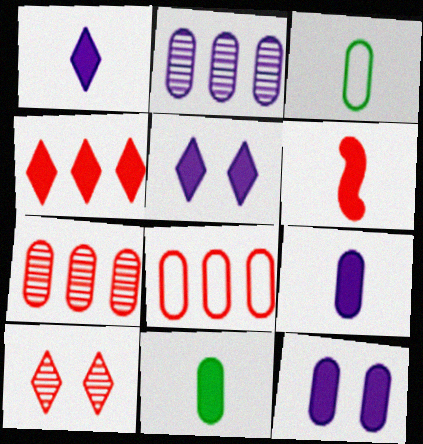[[1, 6, 11], 
[3, 7, 12], 
[6, 8, 10]]